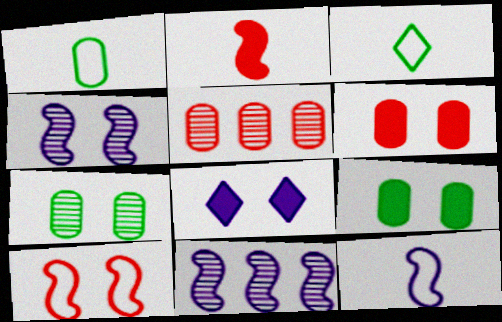[[3, 6, 11], 
[7, 8, 10]]